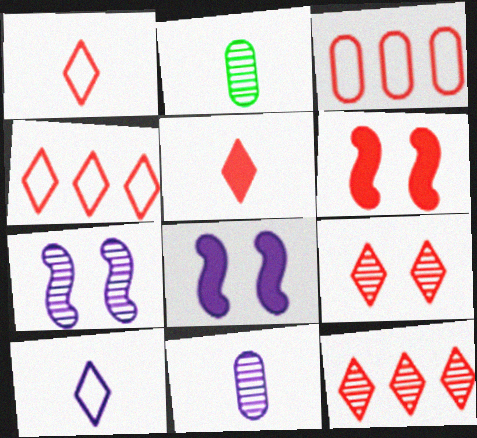[[2, 4, 8], 
[2, 7, 12], 
[4, 5, 9]]